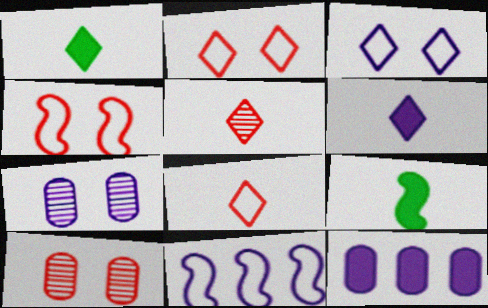[[1, 10, 11], 
[6, 7, 11]]